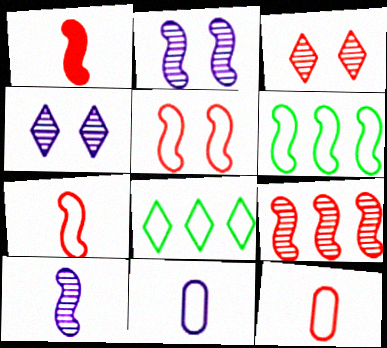[[1, 2, 6], 
[1, 5, 9], 
[5, 8, 11]]